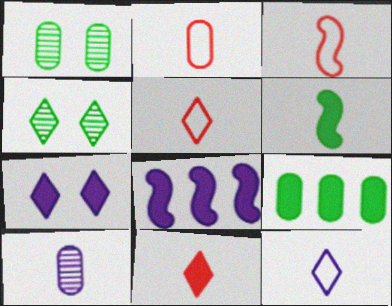[[1, 5, 8], 
[2, 3, 5], 
[2, 4, 8], 
[5, 6, 10]]